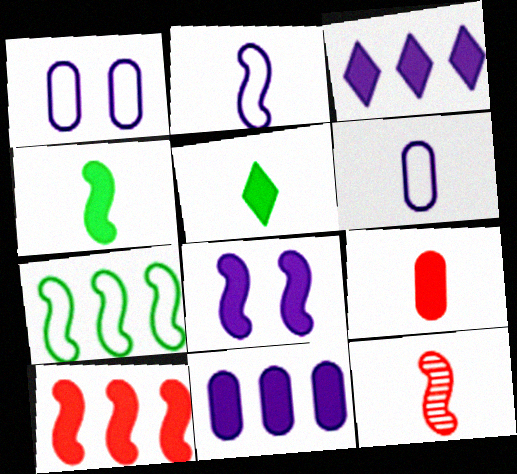[[2, 4, 12], 
[4, 8, 10], 
[5, 6, 12], 
[7, 8, 12]]